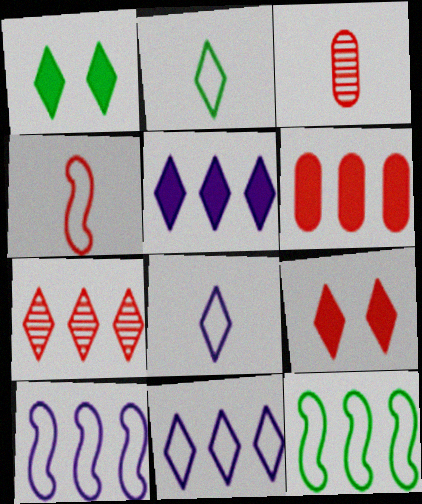[[1, 3, 10], 
[1, 7, 8]]